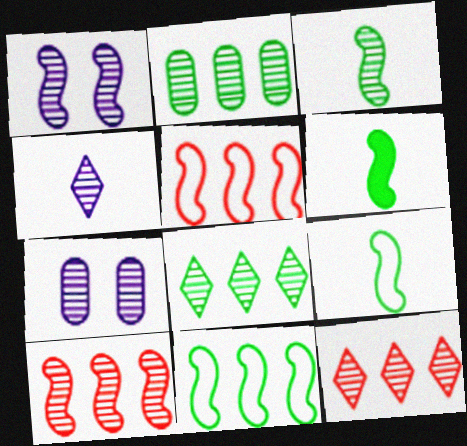[[1, 3, 10], 
[1, 5, 6], 
[3, 6, 9], 
[3, 7, 12]]